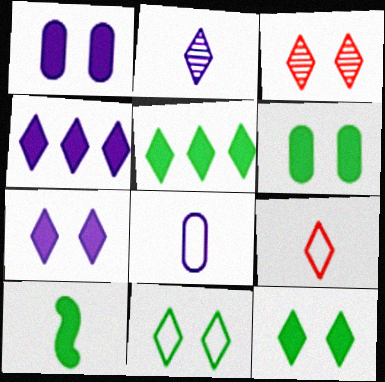[[3, 7, 11], 
[5, 6, 10]]